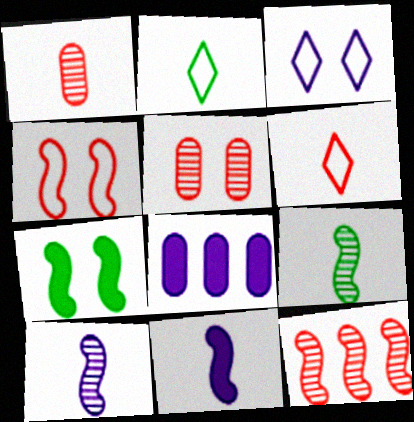[[1, 2, 11], 
[3, 5, 7], 
[3, 8, 10]]